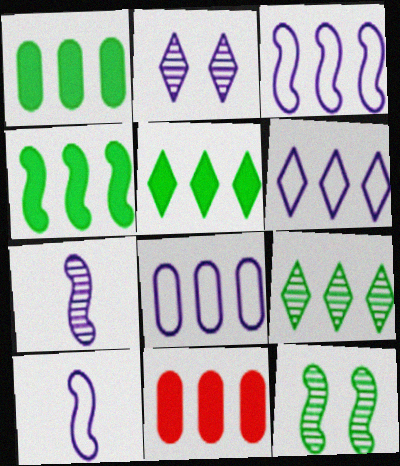[[1, 4, 5], 
[3, 6, 8], 
[3, 9, 11]]